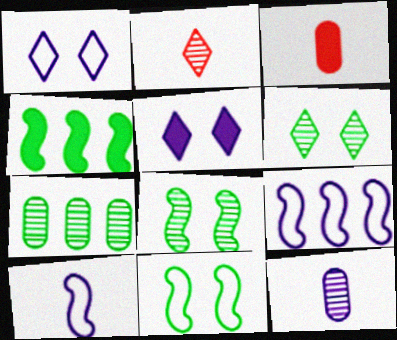[[3, 4, 5], 
[3, 6, 9], 
[5, 9, 12]]